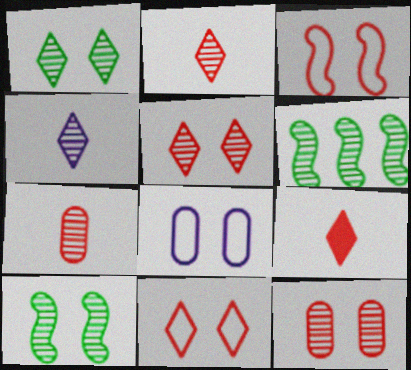[[4, 6, 12], 
[6, 8, 9]]